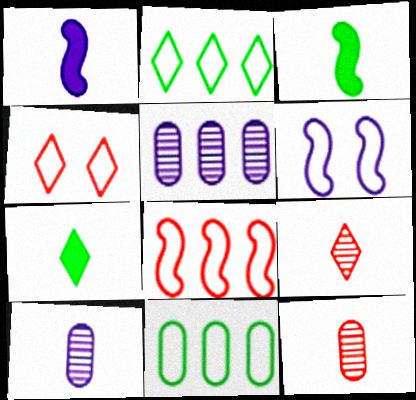[[3, 4, 5]]